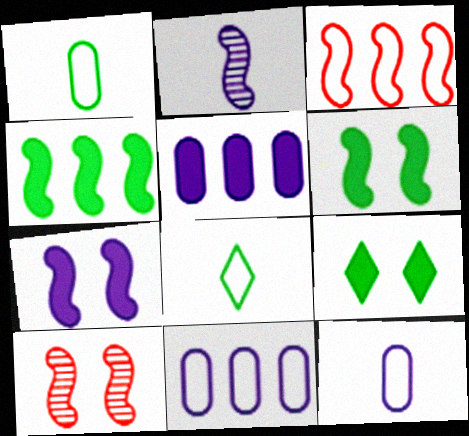[[2, 3, 6], 
[5, 8, 10]]